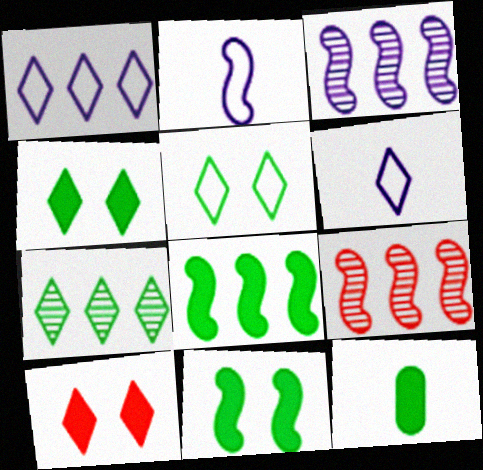[[2, 9, 11], 
[4, 8, 12], 
[6, 7, 10]]